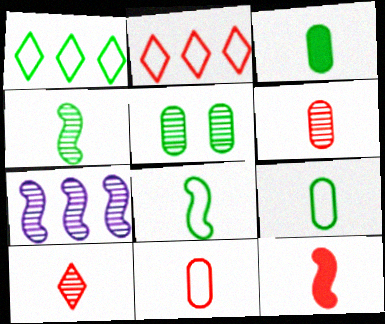[[5, 7, 10], 
[10, 11, 12]]